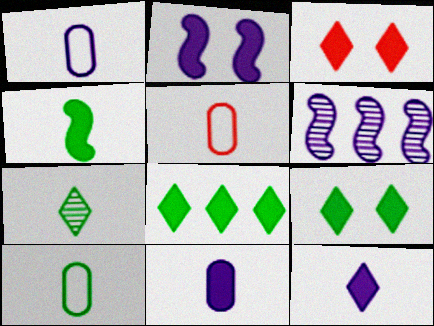[[1, 5, 10], 
[3, 6, 10], 
[3, 8, 12], 
[4, 7, 10], 
[5, 6, 9]]